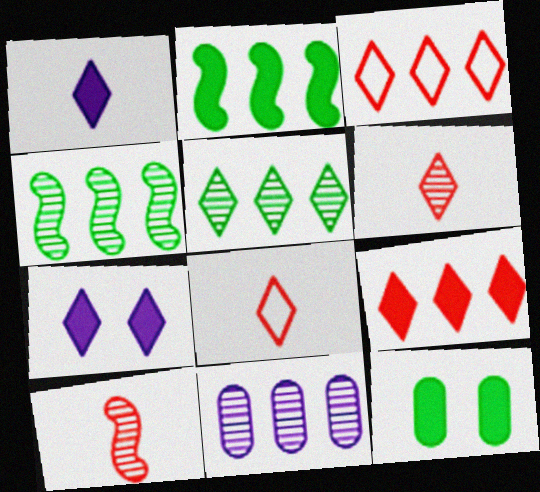[[2, 3, 11], 
[5, 7, 8]]